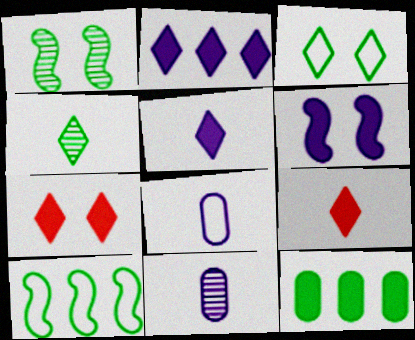[[6, 9, 12], 
[7, 10, 11]]